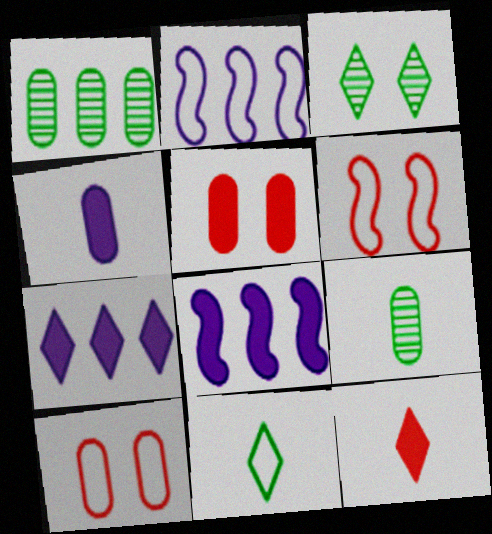[[1, 4, 10], 
[2, 10, 11], 
[6, 7, 9]]